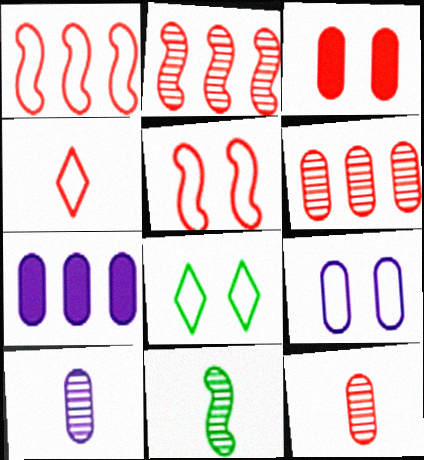[[2, 3, 4], 
[5, 8, 9], 
[7, 9, 10]]